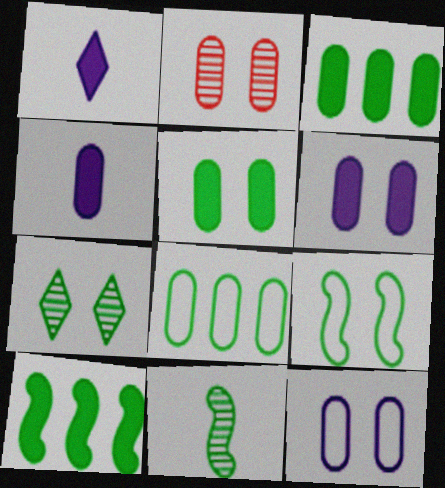[[2, 4, 8], 
[2, 5, 12], 
[5, 7, 9], 
[9, 10, 11]]